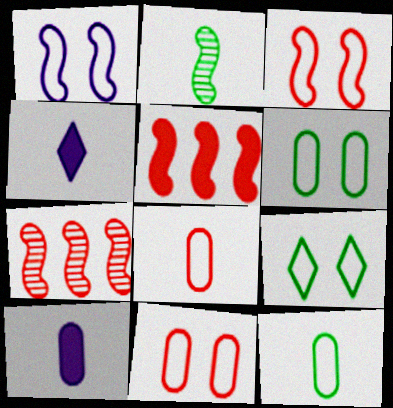[[1, 2, 5], 
[1, 9, 11], 
[2, 4, 8], 
[4, 6, 7], 
[7, 9, 10]]